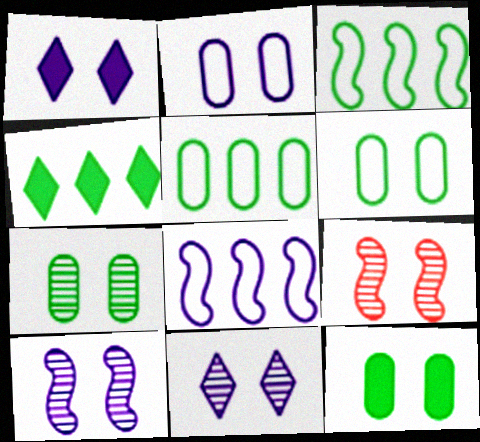[[1, 2, 10], 
[1, 6, 9], 
[6, 7, 12], 
[7, 9, 11]]